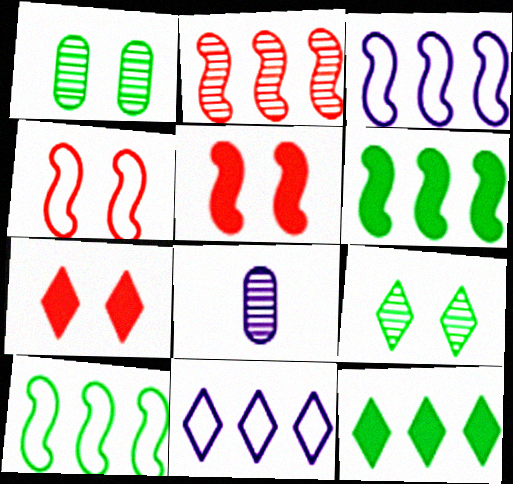[[2, 3, 6], 
[2, 8, 9], 
[4, 8, 12], 
[7, 8, 10]]